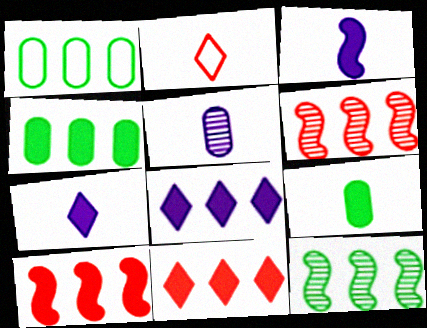[[1, 6, 8], 
[4, 8, 10]]